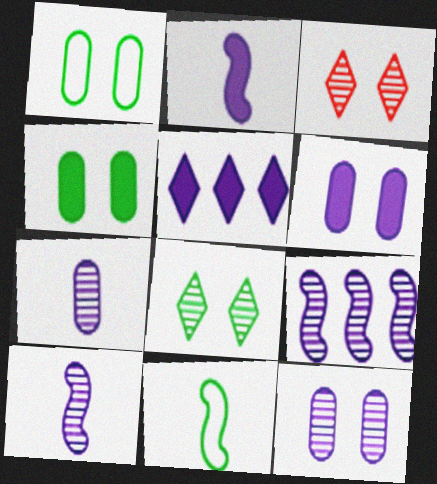[[2, 5, 6]]